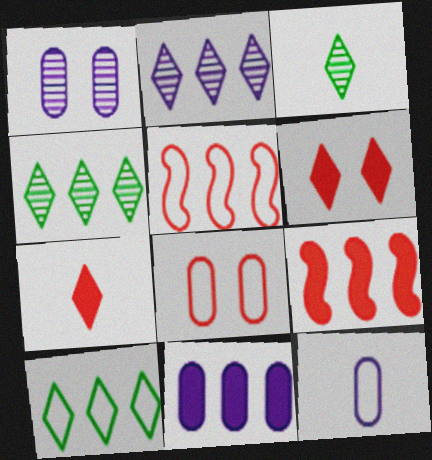[[1, 11, 12], 
[4, 5, 11]]